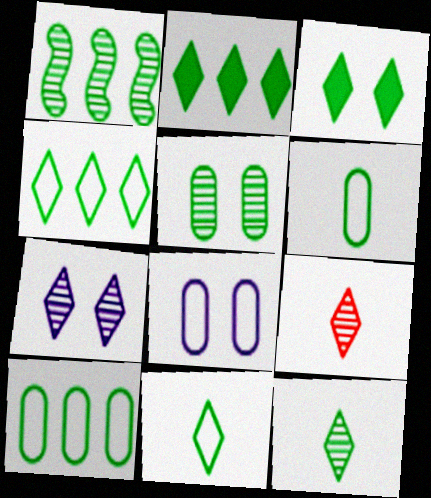[[1, 2, 10], 
[1, 3, 6], 
[1, 5, 12], 
[3, 4, 12]]